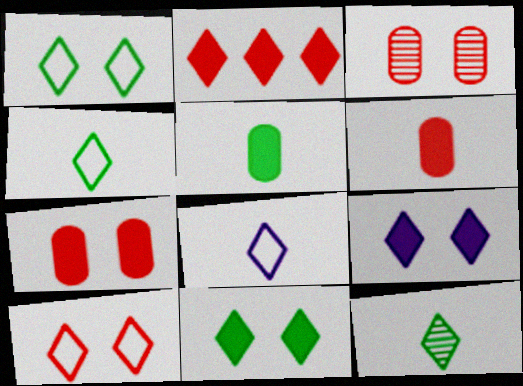[]